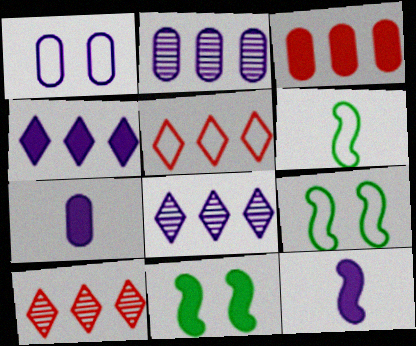[[1, 2, 7], 
[1, 5, 6], 
[1, 8, 12], 
[7, 9, 10]]